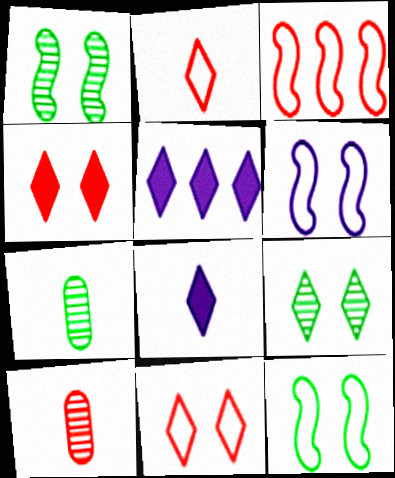[[2, 5, 9], 
[3, 4, 10], 
[5, 10, 12]]